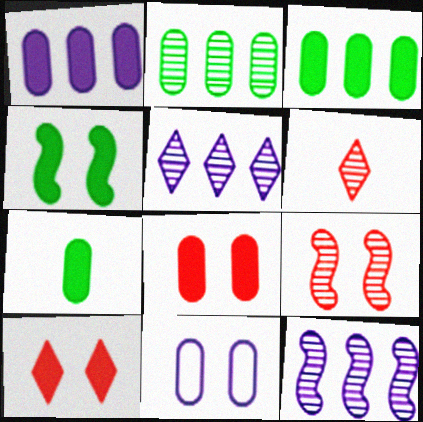[[1, 7, 8]]